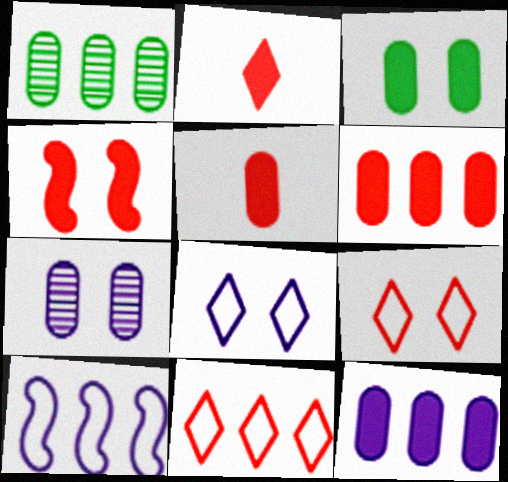[[2, 4, 6], 
[3, 5, 12]]